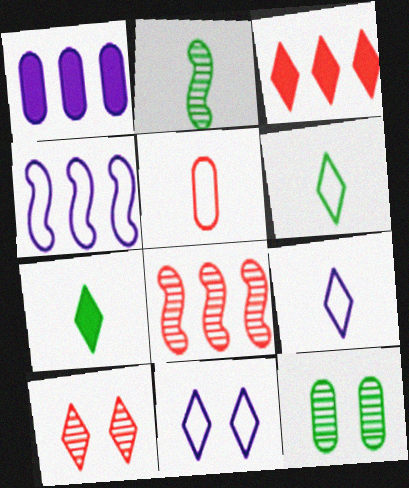[[1, 5, 12]]